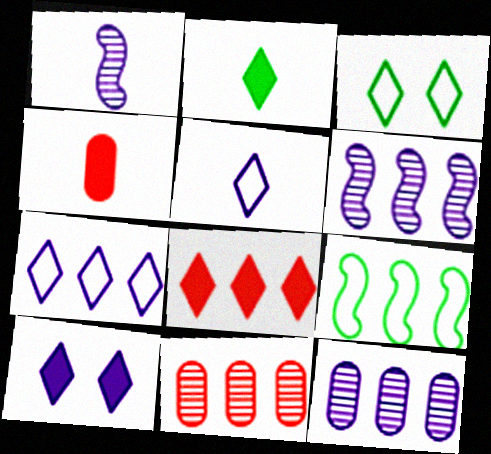[[2, 8, 10], 
[3, 4, 6], 
[8, 9, 12]]